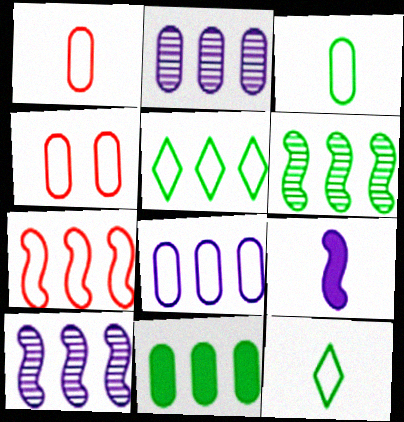[[3, 4, 8], 
[5, 6, 11], 
[5, 7, 8]]